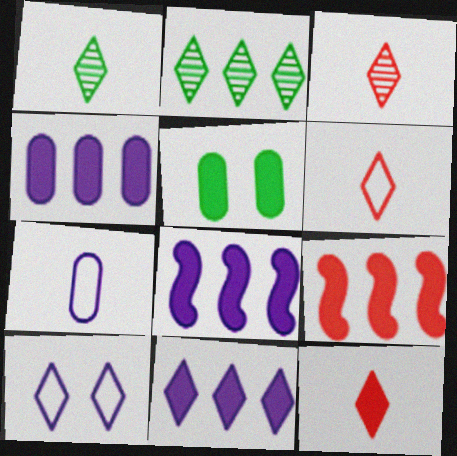[[2, 10, 12], 
[3, 6, 12], 
[4, 8, 11], 
[5, 8, 12]]